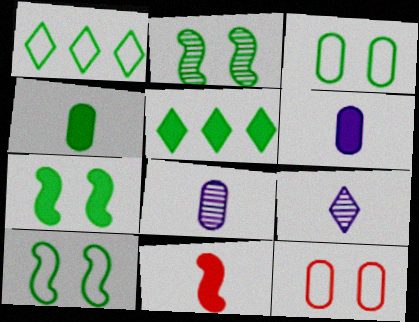[[1, 2, 4], 
[2, 7, 10], 
[4, 5, 7]]